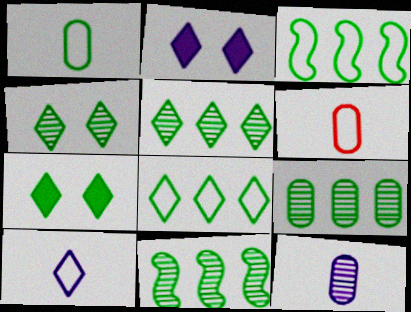[[1, 7, 11], 
[2, 6, 11], 
[5, 9, 11]]